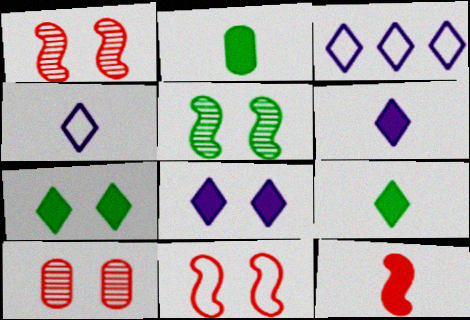[[1, 2, 3], 
[2, 6, 12]]